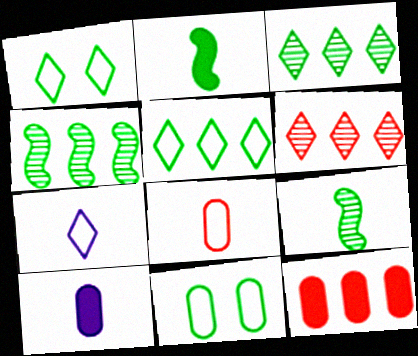[[2, 3, 11]]